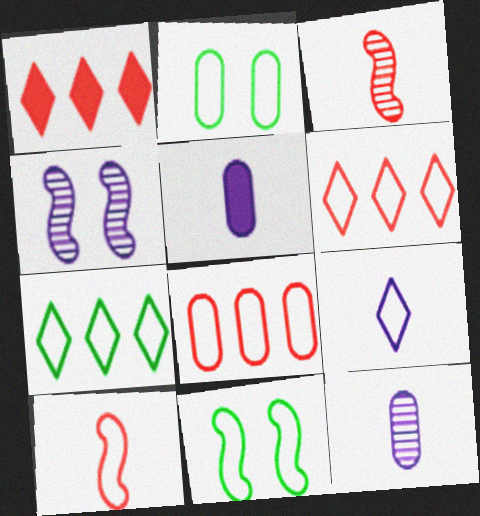[[1, 11, 12], 
[8, 9, 11]]